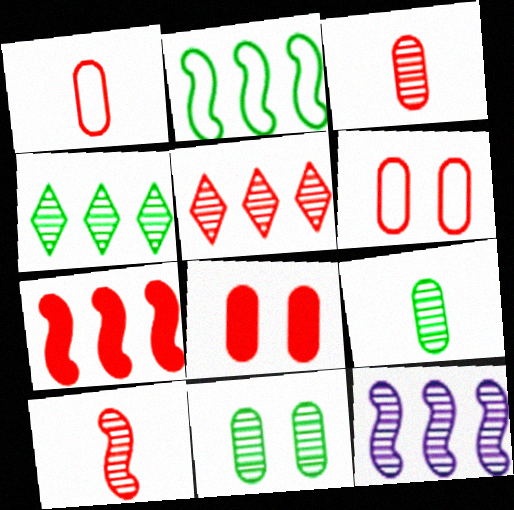[[2, 7, 12]]